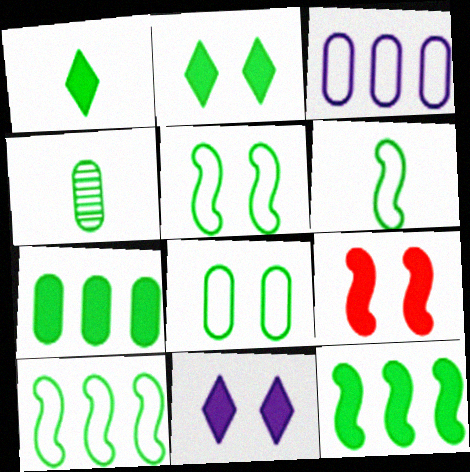[[1, 4, 6], 
[2, 4, 10], 
[4, 7, 8], 
[5, 6, 10]]